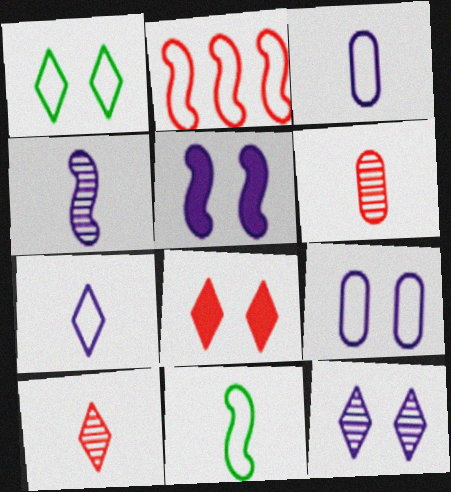[[1, 2, 3], 
[1, 8, 12], 
[2, 6, 8], 
[5, 9, 12]]